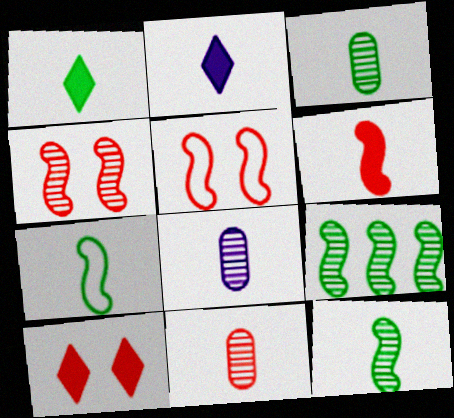[[1, 3, 7], 
[2, 7, 11], 
[3, 8, 11]]